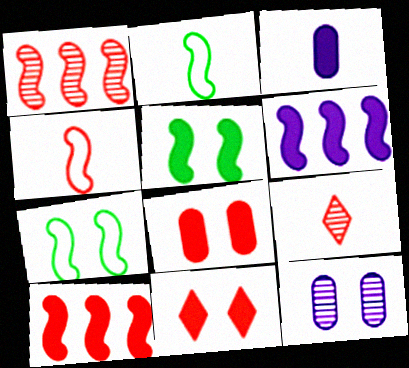[[2, 3, 9], 
[7, 11, 12]]